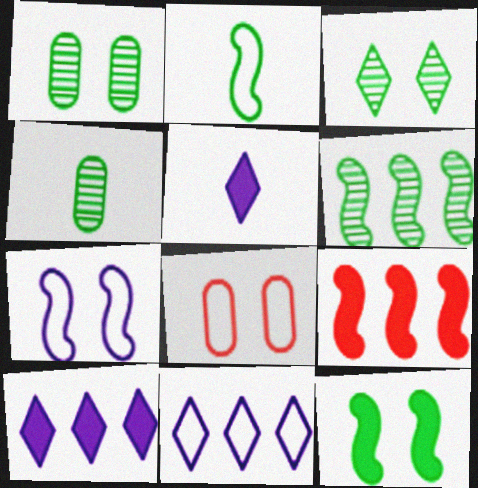[[2, 6, 12], 
[2, 8, 11], 
[3, 4, 6], 
[5, 6, 8]]